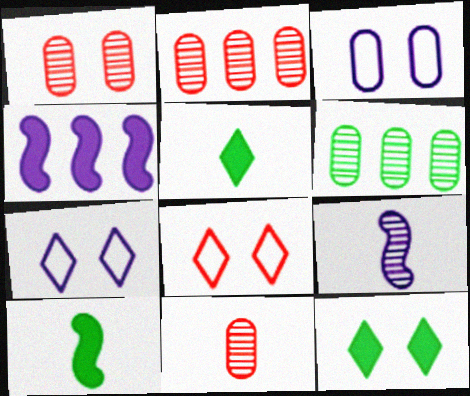[[1, 2, 11], 
[2, 7, 10]]